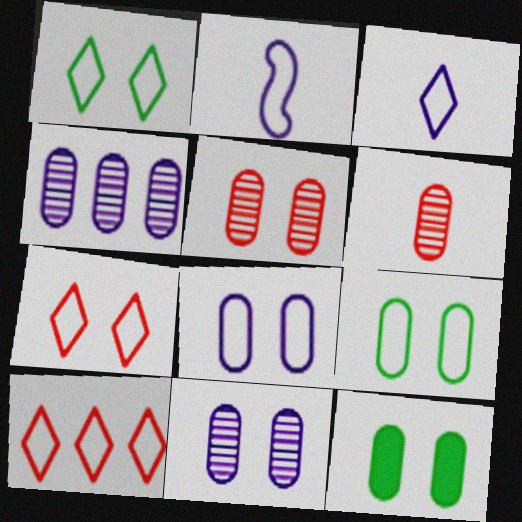[[1, 3, 10], 
[2, 9, 10], 
[5, 8, 12]]